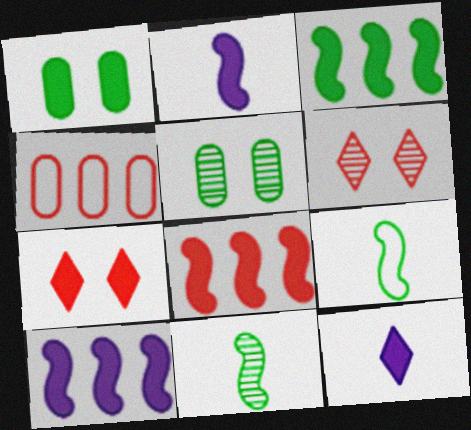[[1, 8, 12], 
[3, 8, 10]]